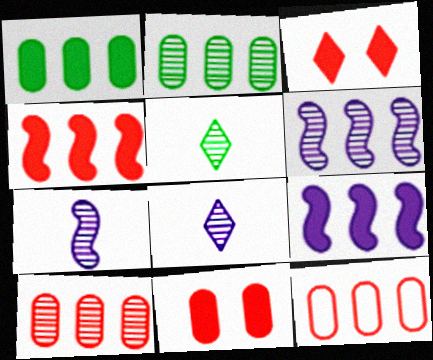[]